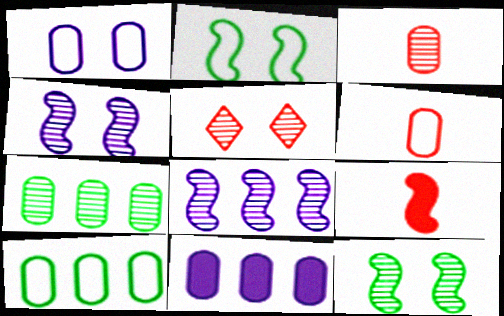[[1, 6, 10], 
[2, 8, 9]]